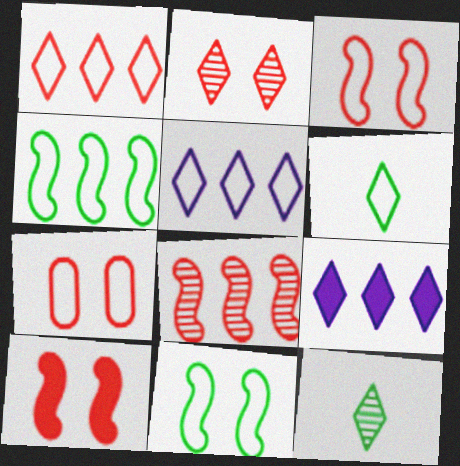[[2, 6, 9], 
[2, 7, 10]]